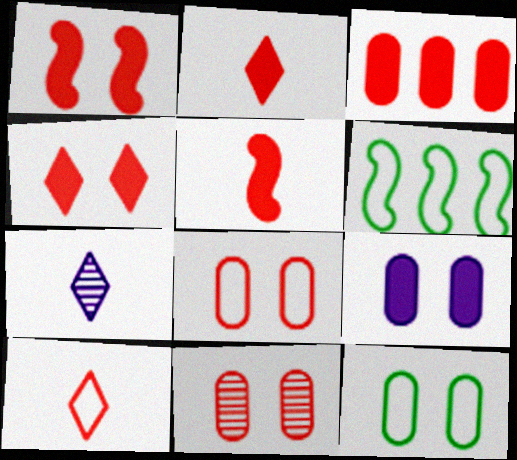[[1, 2, 3], 
[3, 4, 5], 
[9, 11, 12]]